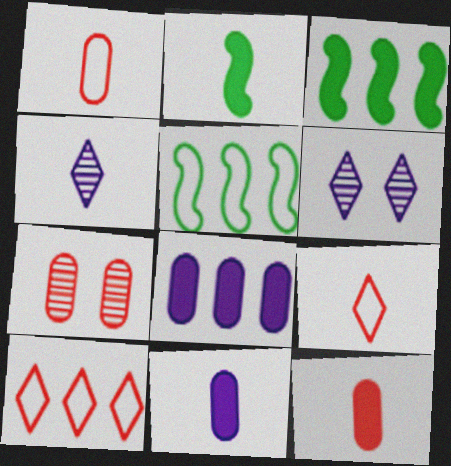[[1, 2, 4], 
[1, 3, 6], 
[5, 6, 12]]